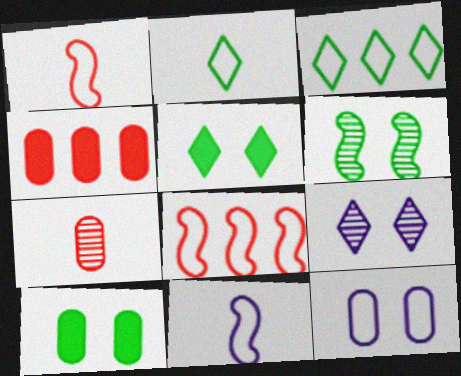[[1, 3, 12], 
[2, 8, 12]]